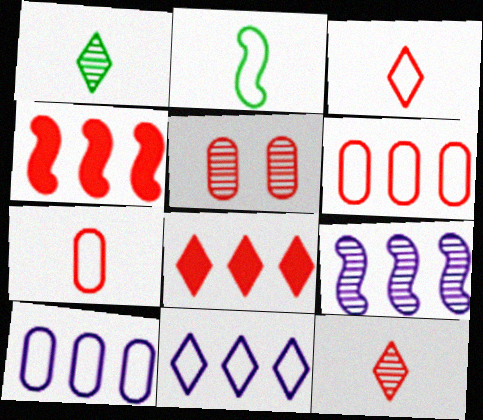[[1, 5, 9], 
[3, 4, 5]]